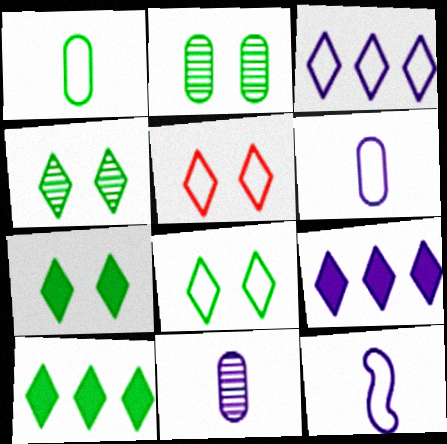[[4, 7, 8]]